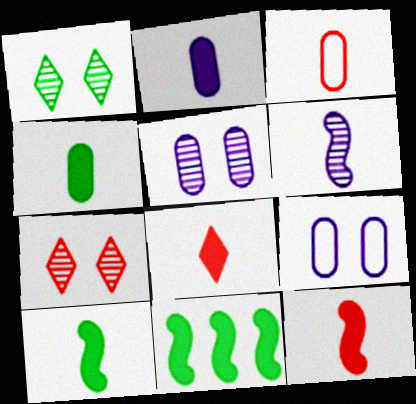[[2, 8, 10]]